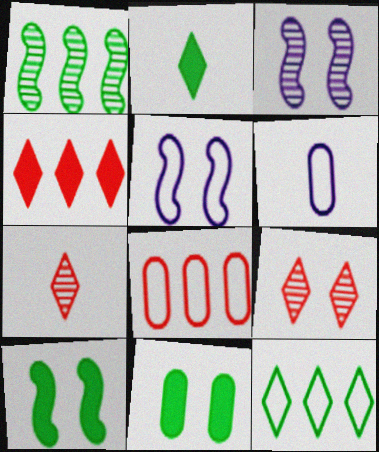[[2, 3, 8], 
[5, 9, 11]]